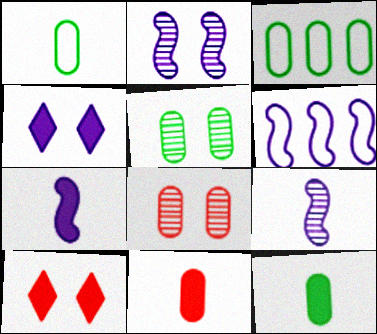[[2, 6, 7], 
[3, 5, 12], 
[3, 9, 10]]